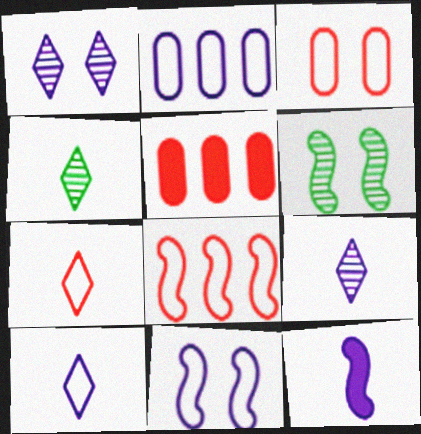[[1, 2, 12], 
[2, 10, 11], 
[3, 7, 8], 
[4, 5, 11], 
[5, 6, 10], 
[6, 8, 12]]